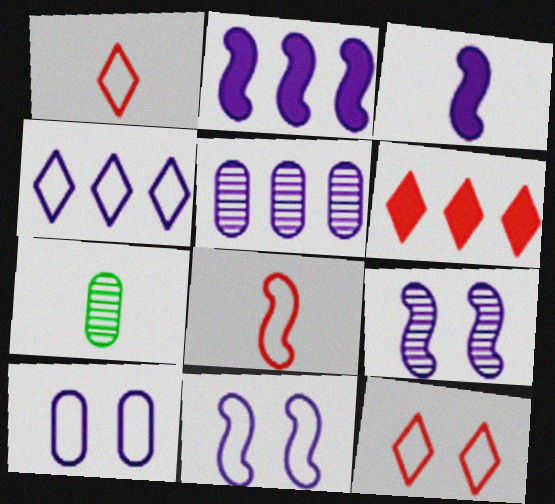[[1, 3, 7], 
[2, 4, 5], 
[2, 7, 12], 
[6, 7, 11]]